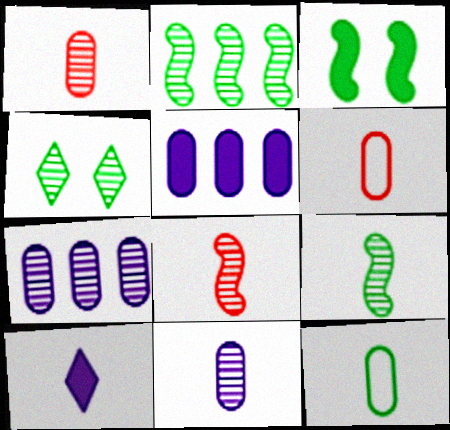[[4, 7, 8], 
[6, 9, 10], 
[8, 10, 12]]